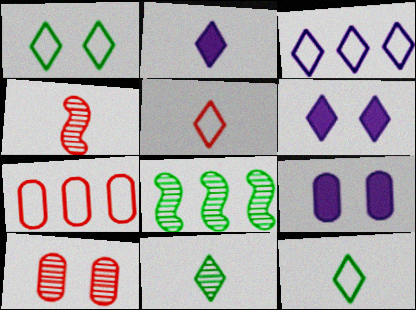[[1, 3, 5], 
[2, 5, 11], 
[5, 8, 9]]